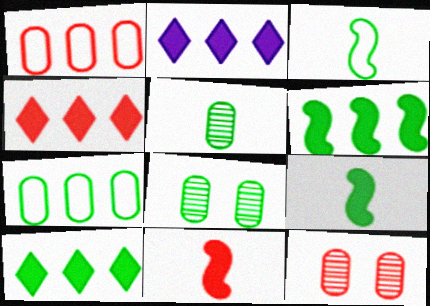[[2, 3, 12], 
[2, 4, 10], 
[3, 8, 10]]